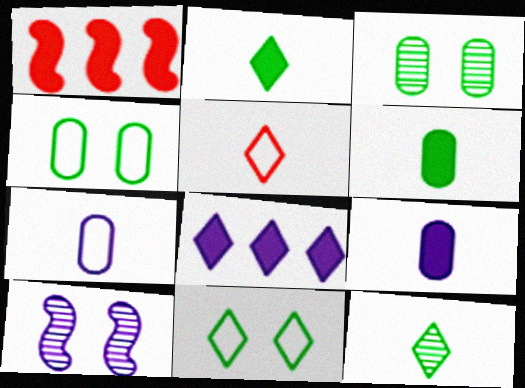[[7, 8, 10]]